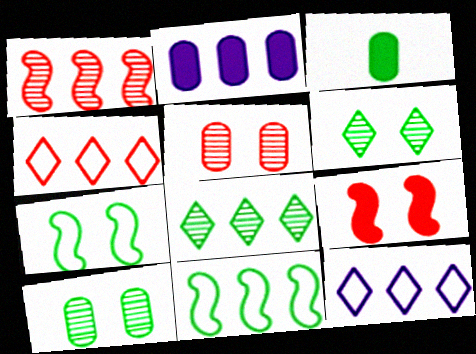[[3, 6, 11], 
[3, 7, 8]]